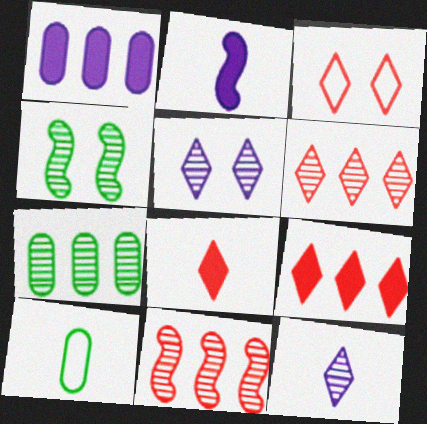[[2, 3, 7], 
[3, 6, 8]]